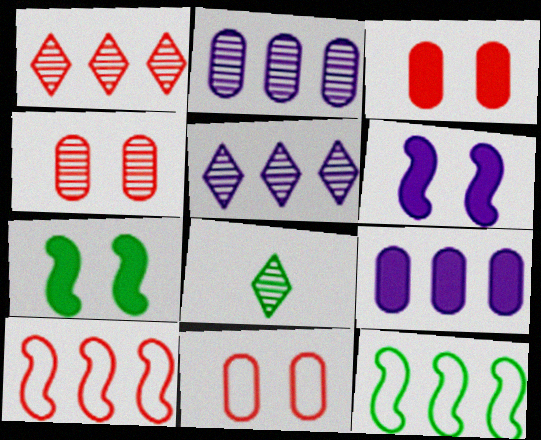[[1, 9, 12], 
[3, 4, 11]]